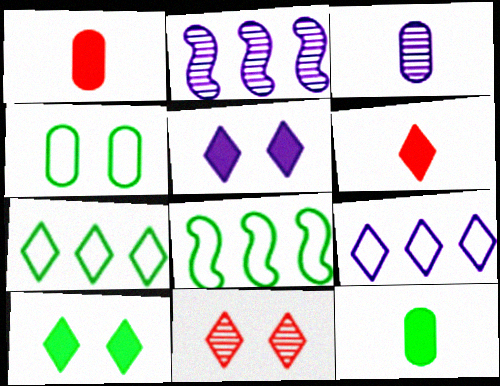[[2, 4, 6]]